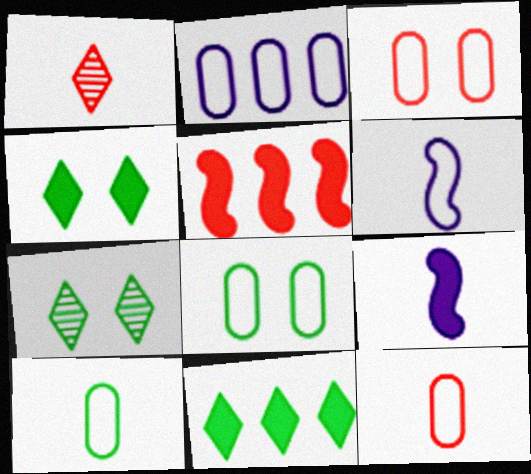[[1, 3, 5], 
[1, 9, 10], 
[2, 3, 10], 
[2, 8, 12]]